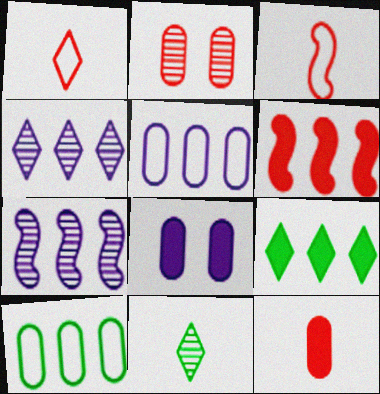[[1, 2, 6], 
[2, 7, 11], 
[4, 6, 10]]